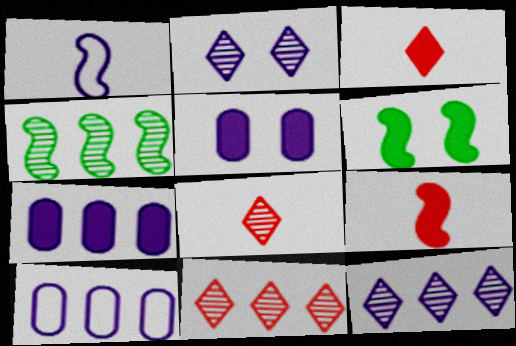[[1, 2, 7], 
[1, 5, 12], 
[3, 6, 7], 
[6, 8, 10]]